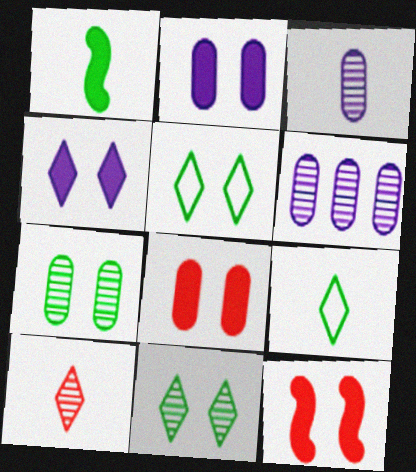[[6, 9, 12]]